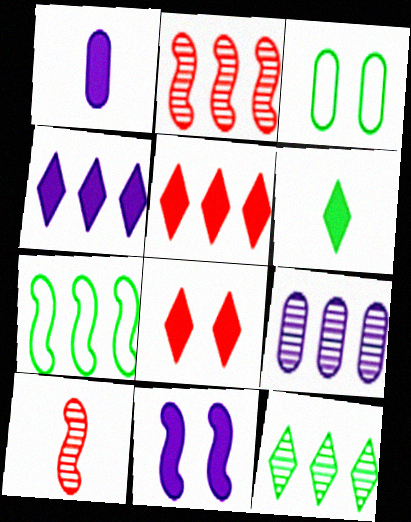[[1, 4, 11], 
[2, 9, 12], 
[3, 4, 10], 
[4, 6, 8], 
[5, 7, 9], 
[7, 10, 11]]